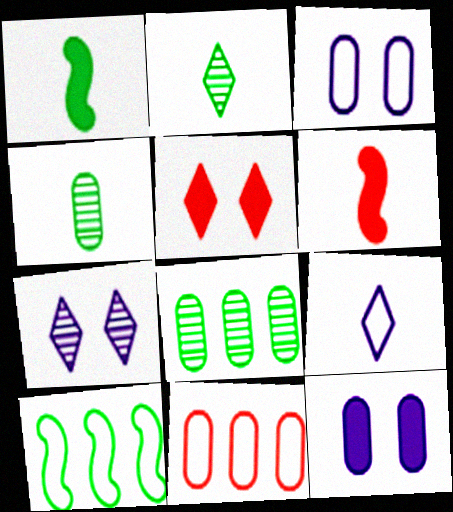[[1, 7, 11], 
[4, 6, 9], 
[4, 11, 12]]